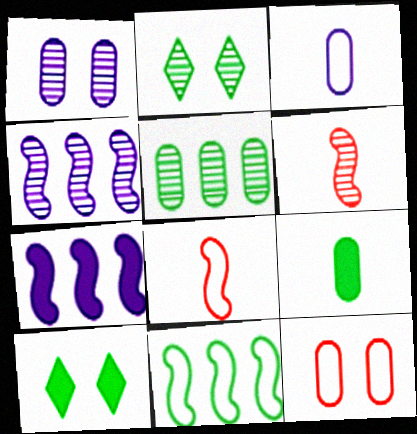[[2, 9, 11]]